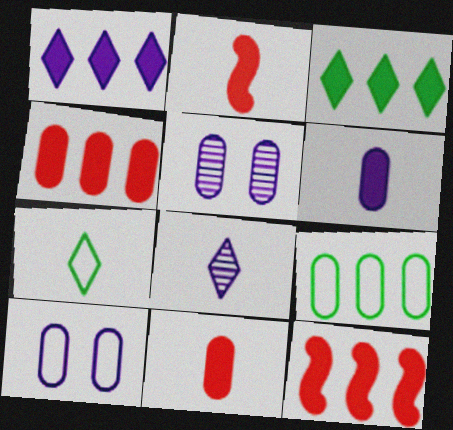[[5, 7, 12], 
[5, 9, 11]]